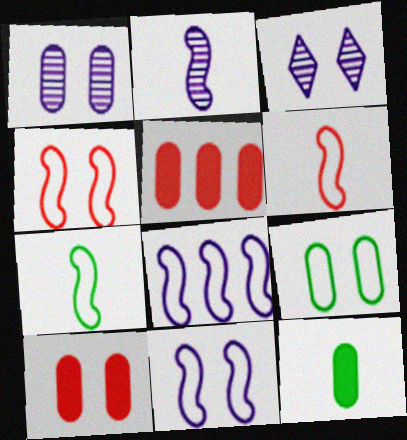[[1, 9, 10], 
[3, 5, 7], 
[4, 7, 8]]